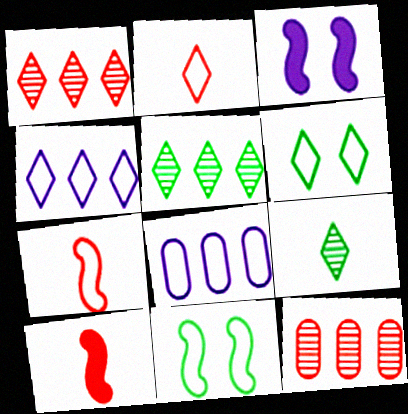[[2, 4, 6], 
[2, 8, 11], 
[6, 7, 8]]